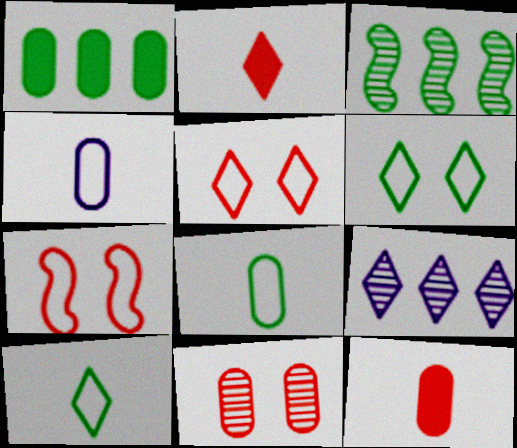[[1, 4, 11], 
[2, 6, 9]]